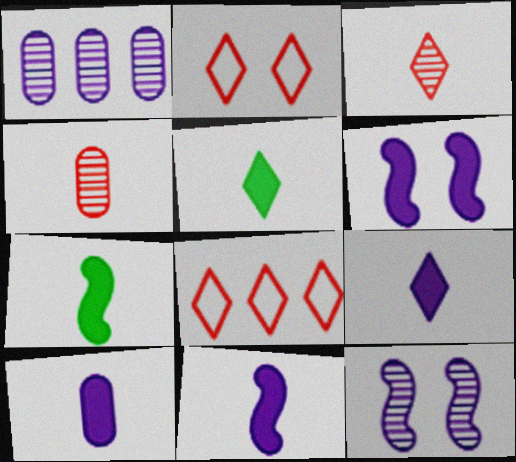[[1, 2, 7], 
[9, 10, 11]]